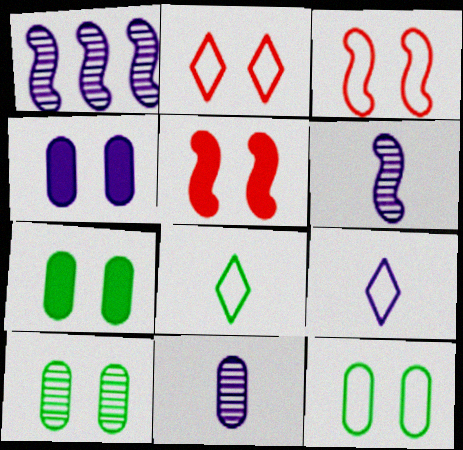[[1, 4, 9], 
[7, 10, 12]]